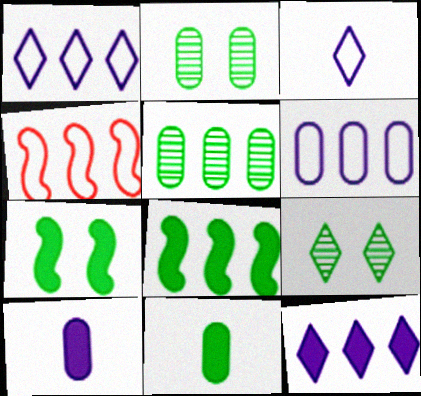[[4, 5, 12], 
[4, 9, 10]]